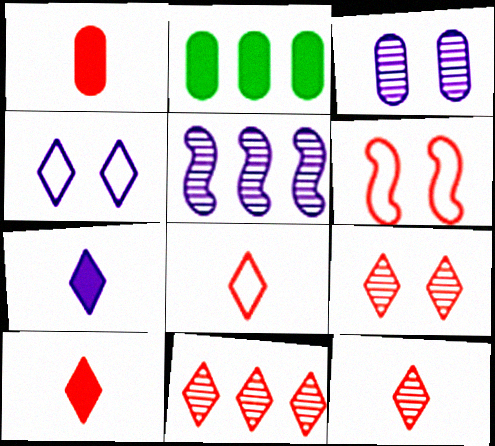[[1, 6, 11], 
[8, 10, 12], 
[9, 11, 12]]